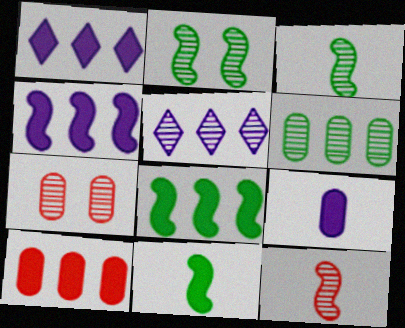[[1, 8, 10], 
[3, 5, 7]]